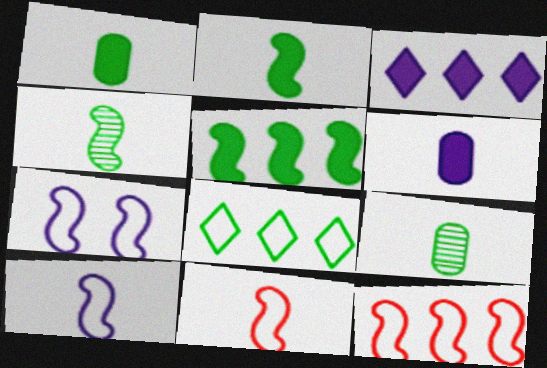[]